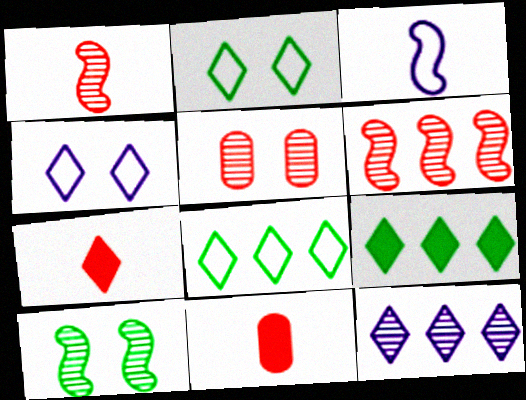[[2, 7, 12], 
[3, 5, 9]]